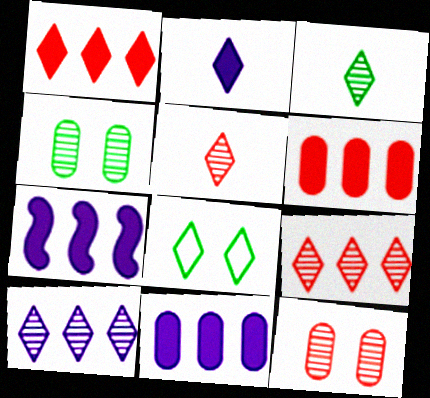[[2, 8, 9]]